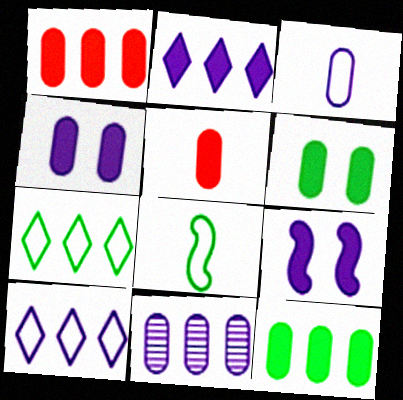[[3, 4, 11], 
[4, 5, 12]]